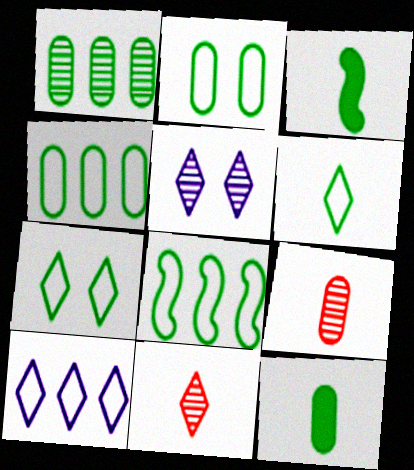[[1, 2, 12], 
[1, 3, 7], 
[2, 6, 8]]